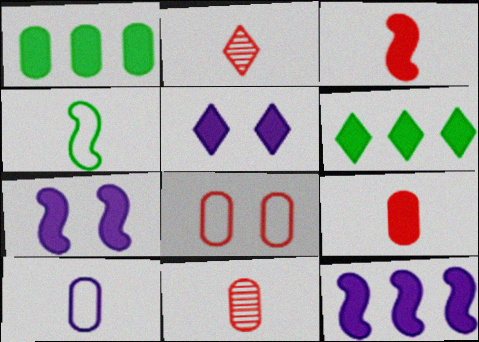[[1, 3, 5], 
[6, 7, 9]]